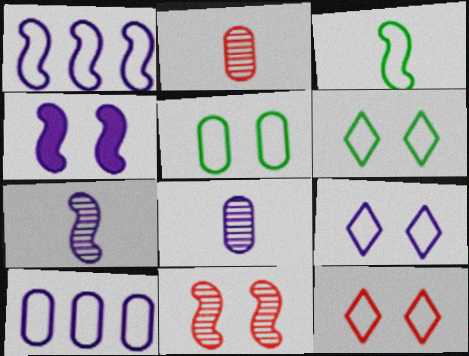[[1, 4, 7], 
[3, 10, 12], 
[6, 9, 12]]